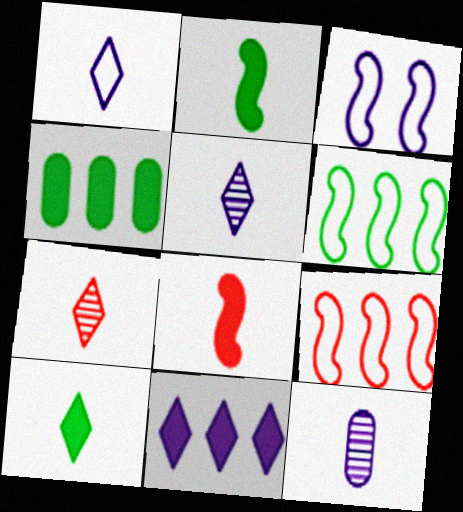[[1, 7, 10], 
[3, 4, 7], 
[3, 11, 12]]